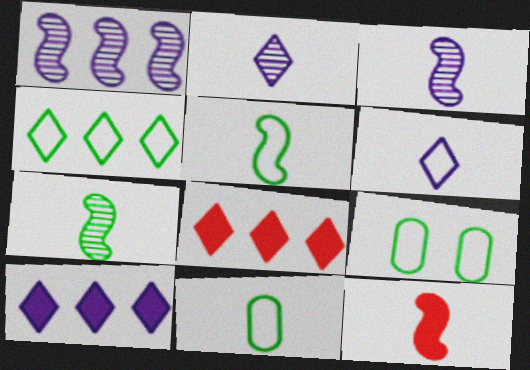[[2, 11, 12], 
[3, 5, 12], 
[3, 8, 9], 
[4, 5, 9]]